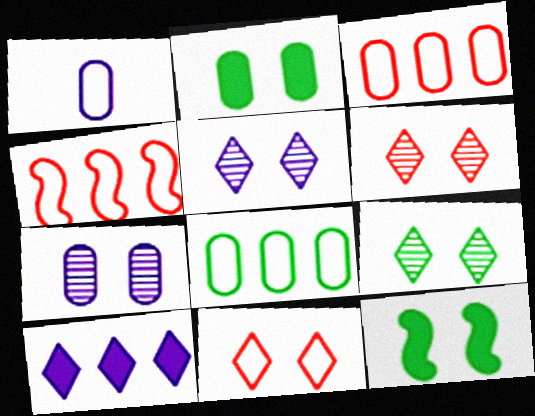[[5, 6, 9], 
[7, 11, 12]]